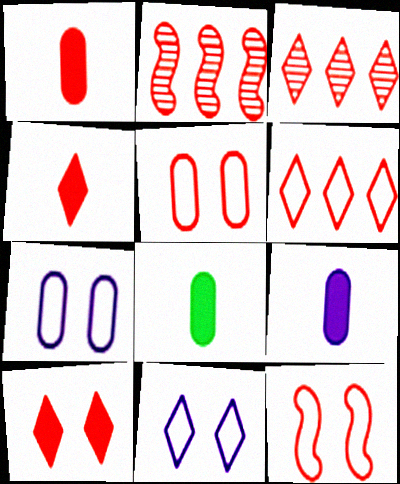[[1, 3, 12], 
[1, 8, 9], 
[2, 4, 5], 
[2, 8, 11]]